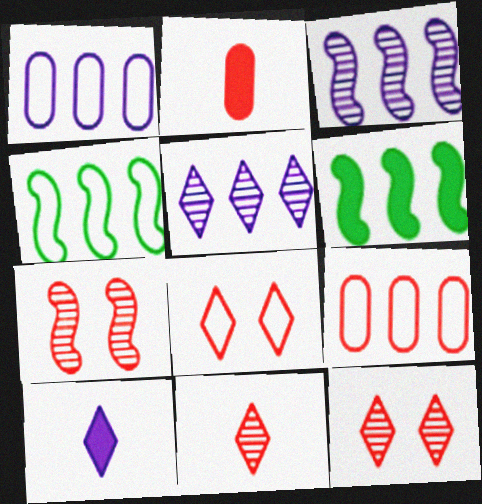[[5, 6, 9]]